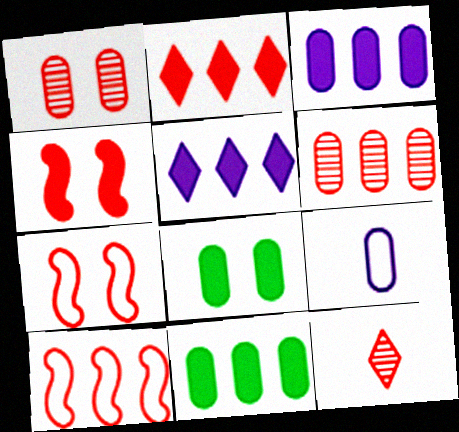[[1, 9, 11], 
[2, 6, 10], 
[6, 8, 9]]